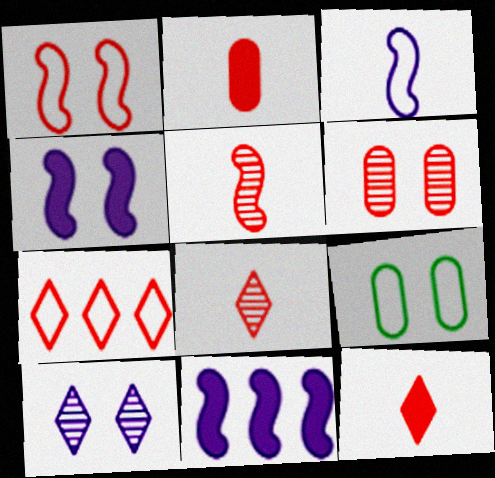[[3, 7, 9], 
[8, 9, 11]]